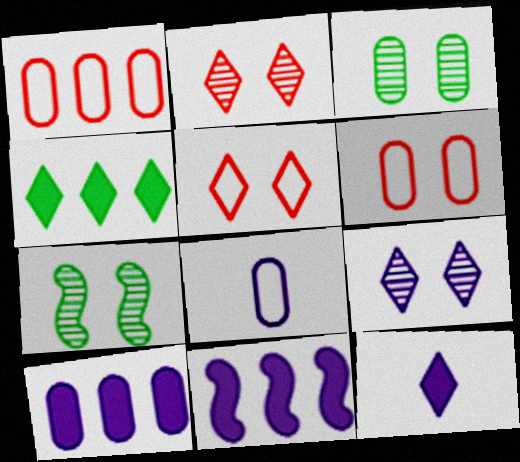[[1, 7, 12], 
[8, 9, 11]]